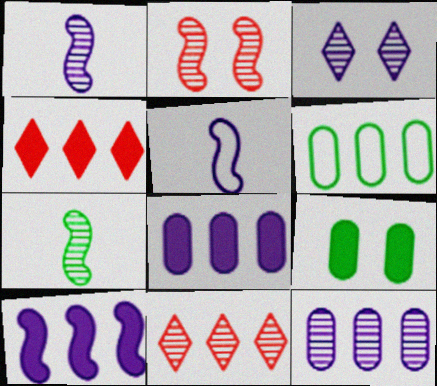[[1, 3, 12], 
[3, 5, 8], 
[5, 9, 11], 
[6, 10, 11]]